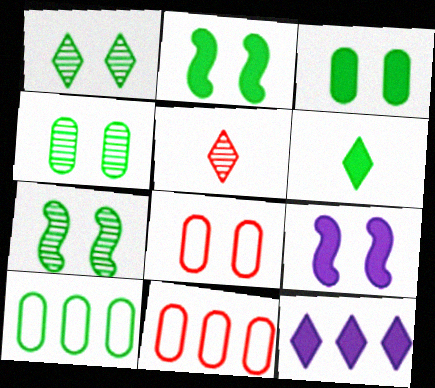[[1, 4, 7], 
[1, 8, 9], 
[5, 9, 10], 
[6, 7, 10]]